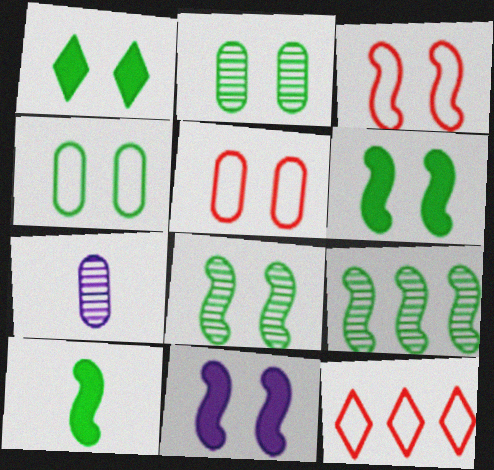[[1, 4, 8], 
[3, 8, 11], 
[6, 7, 12]]